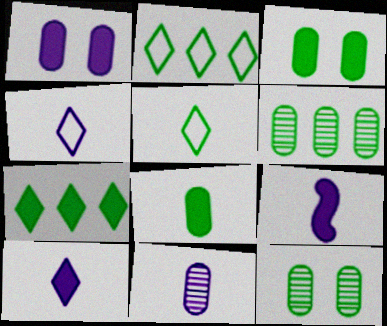[[4, 9, 11]]